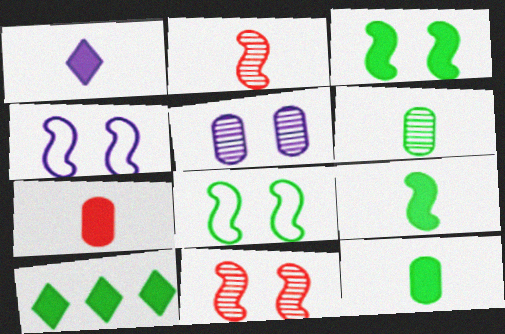[[1, 7, 9], 
[3, 4, 11], 
[3, 10, 12], 
[6, 8, 10]]